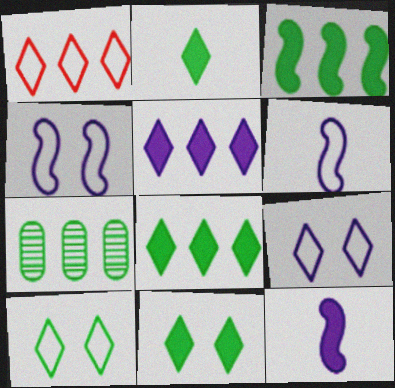[[2, 8, 11]]